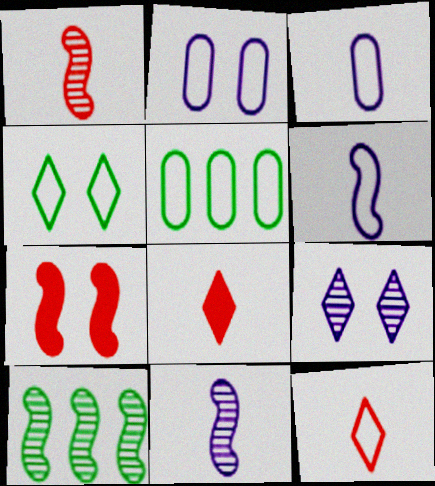[[2, 8, 10], 
[6, 7, 10]]